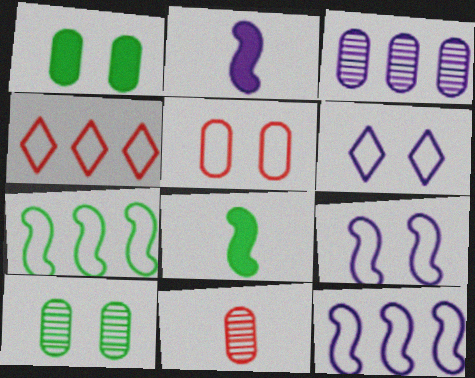[[2, 3, 6], 
[2, 4, 10], 
[3, 10, 11]]